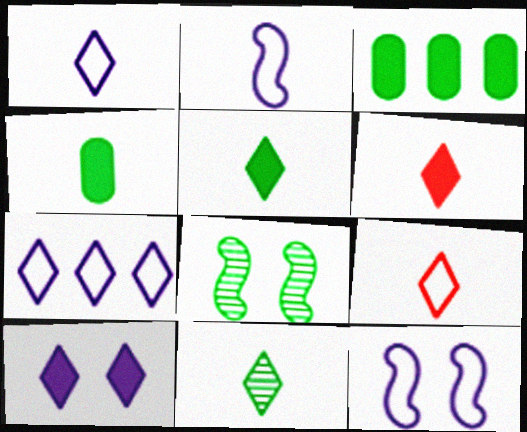[[1, 6, 11]]